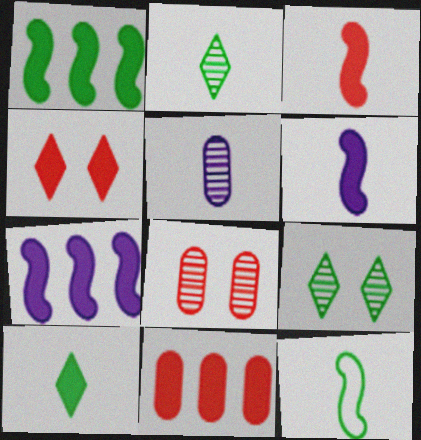[[3, 4, 11]]